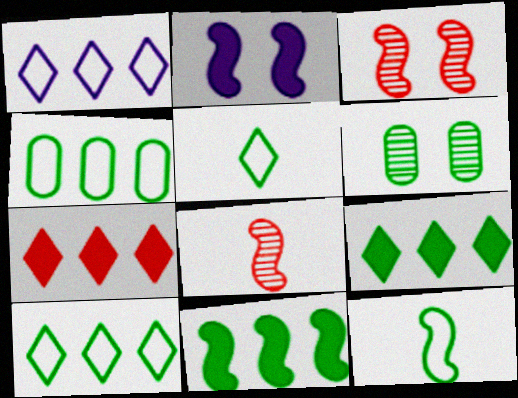[[5, 6, 11], 
[6, 9, 12]]